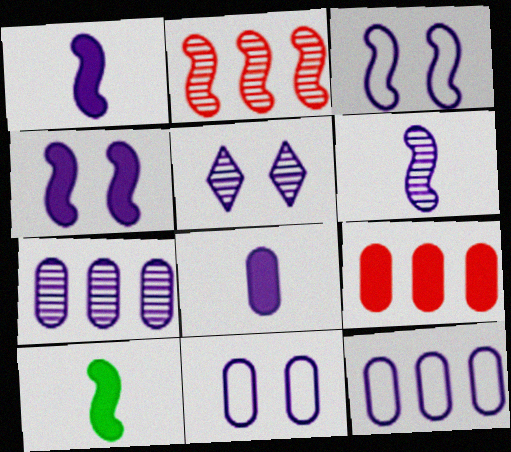[[1, 5, 12], 
[2, 3, 10], 
[4, 5, 11], 
[5, 6, 7], 
[7, 8, 11]]